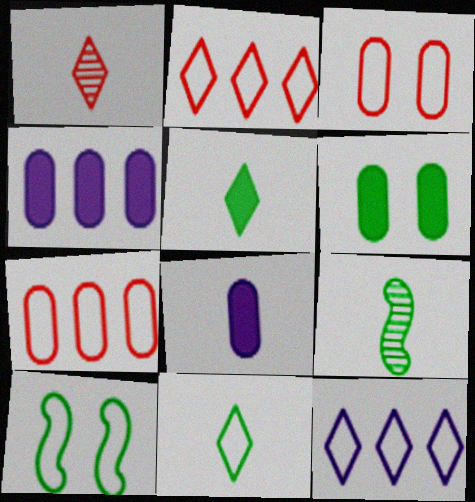[[1, 4, 10]]